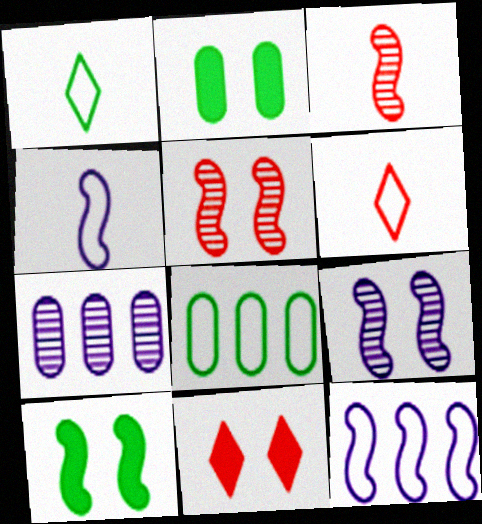[[3, 10, 12], 
[6, 7, 10]]